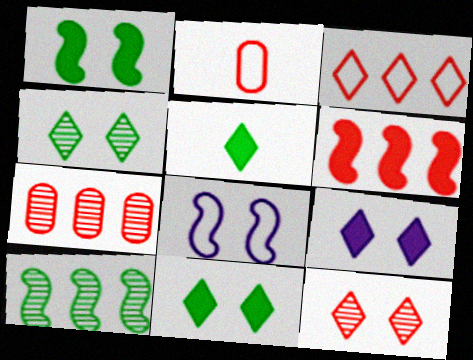[[2, 6, 12], 
[2, 9, 10], 
[3, 6, 7], 
[5, 7, 8]]